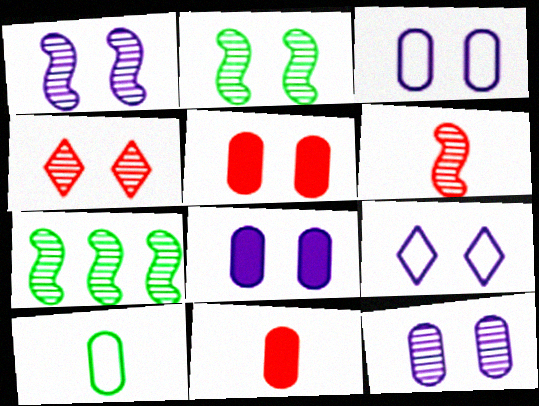[[1, 6, 7], 
[1, 8, 9], 
[2, 4, 12], 
[2, 5, 9], 
[3, 8, 12], 
[7, 9, 11]]